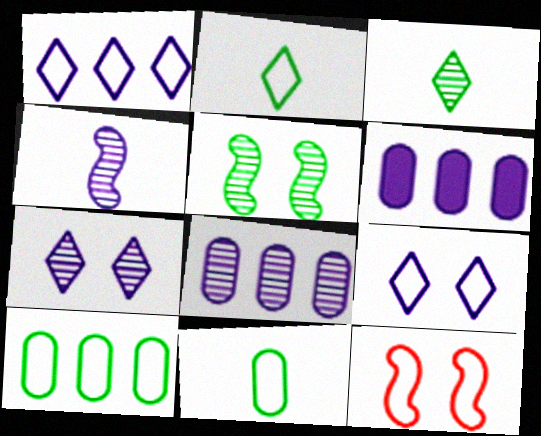[[1, 11, 12], 
[3, 6, 12], 
[4, 6, 9], 
[4, 7, 8]]